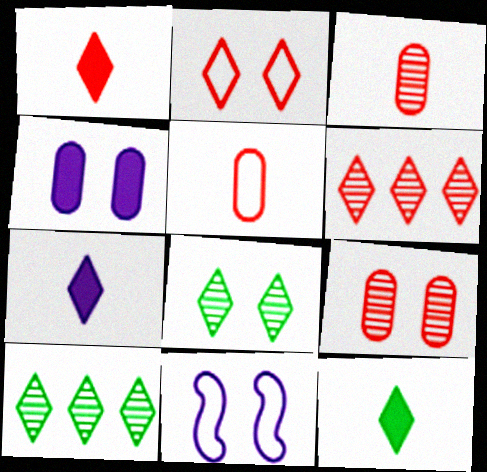[[1, 2, 6], 
[1, 7, 12], 
[2, 7, 10]]